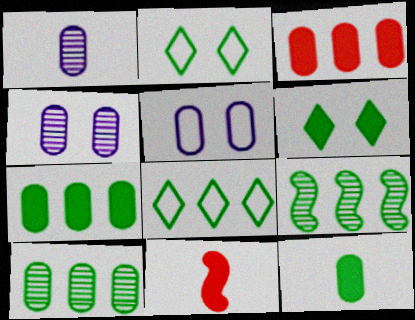[[2, 9, 12], 
[4, 8, 11], 
[7, 8, 9]]